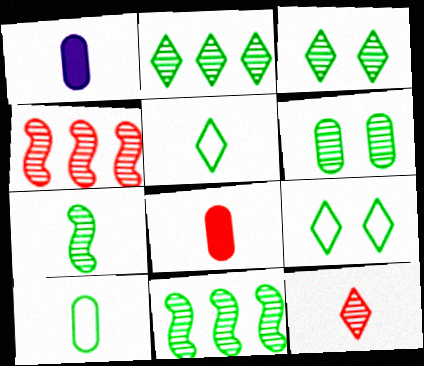[[1, 4, 9], 
[2, 6, 7]]